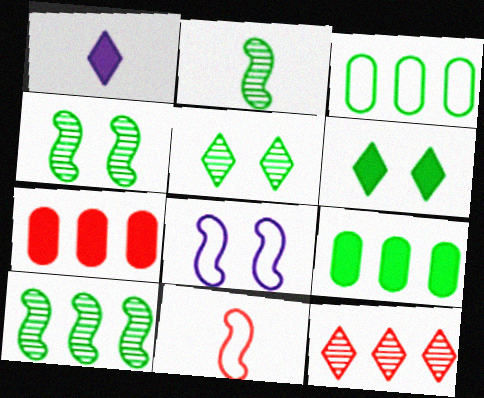[[2, 3, 6], 
[2, 4, 10]]